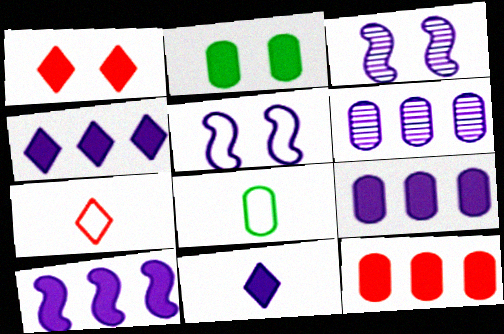[[4, 9, 10], 
[5, 6, 11]]